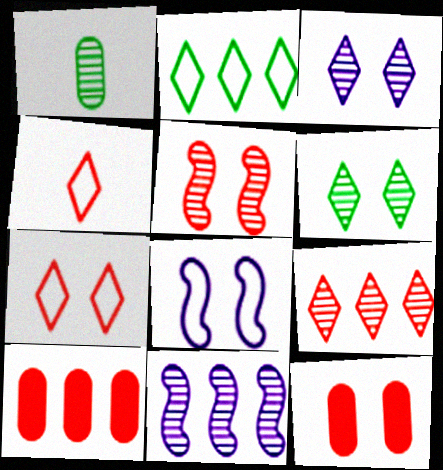[[2, 10, 11], 
[4, 5, 10], 
[5, 7, 12], 
[6, 8, 12]]